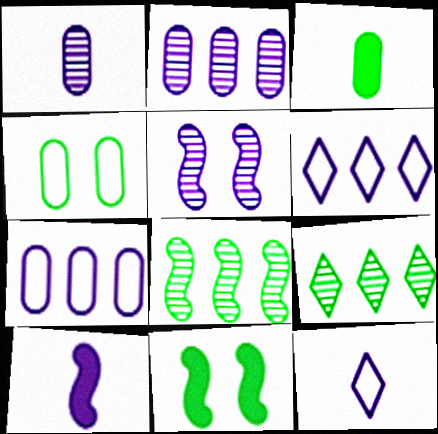[[1, 10, 12]]